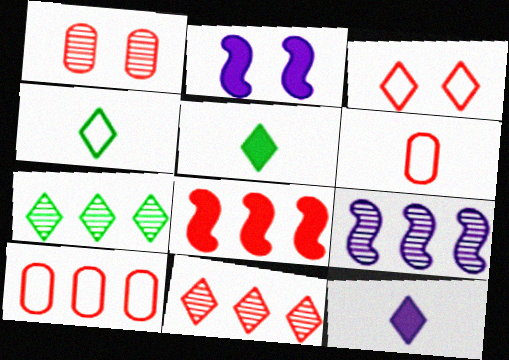[[2, 6, 7], 
[3, 7, 12], 
[8, 10, 11]]